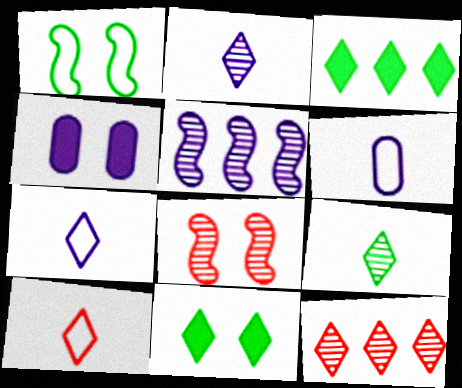[[3, 6, 8], 
[4, 5, 7], 
[7, 11, 12]]